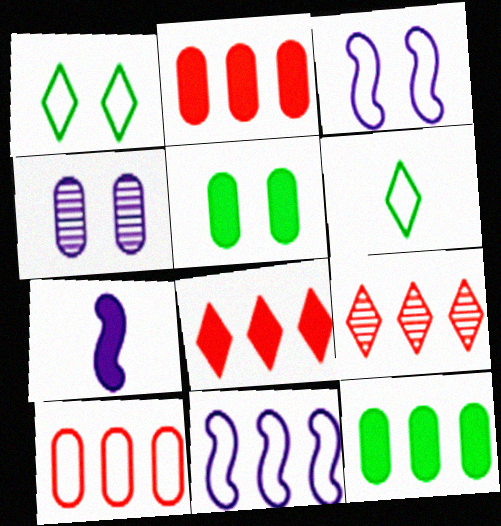[[3, 6, 10], 
[5, 7, 8], 
[9, 11, 12]]